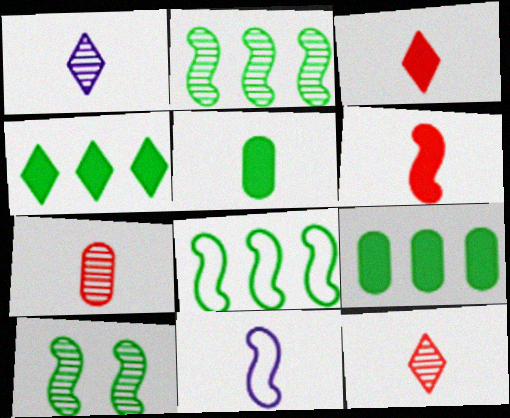[[5, 11, 12]]